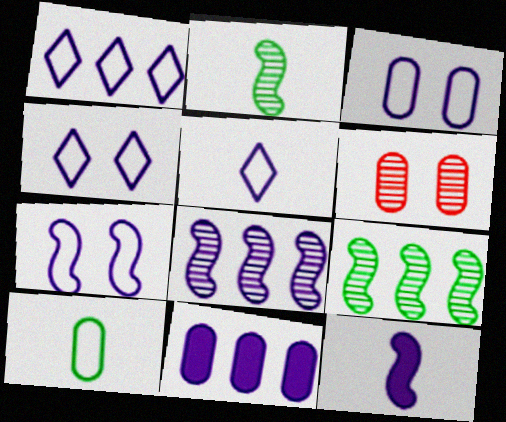[[1, 4, 5], 
[1, 8, 11], 
[3, 4, 7], 
[6, 10, 11], 
[7, 8, 12]]